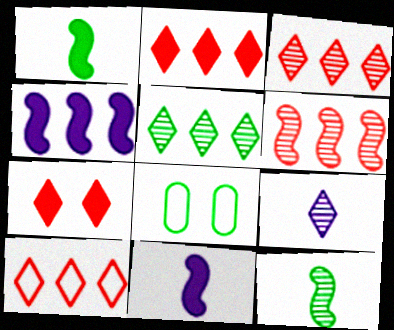[[1, 5, 8], 
[2, 3, 10], 
[3, 8, 11]]